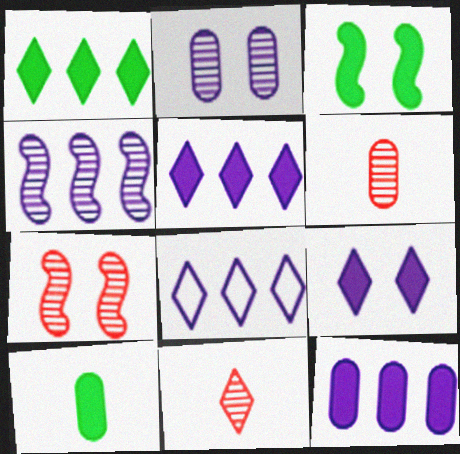[[1, 3, 10], 
[3, 6, 8], 
[4, 8, 12], 
[7, 8, 10]]